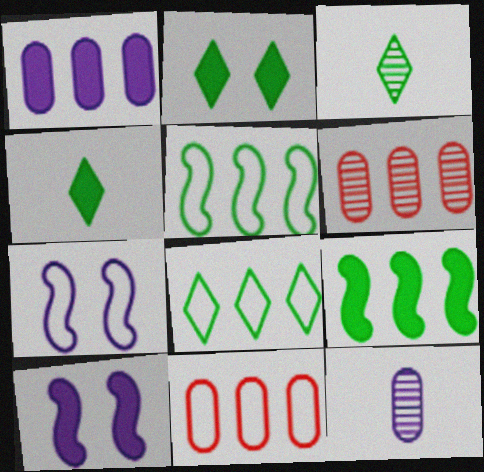[[2, 3, 8], 
[3, 10, 11], 
[4, 6, 7]]